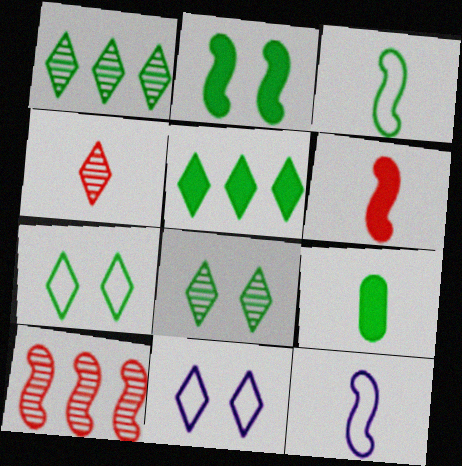[[2, 5, 9], 
[2, 10, 12], 
[4, 5, 11], 
[4, 9, 12], 
[9, 10, 11]]